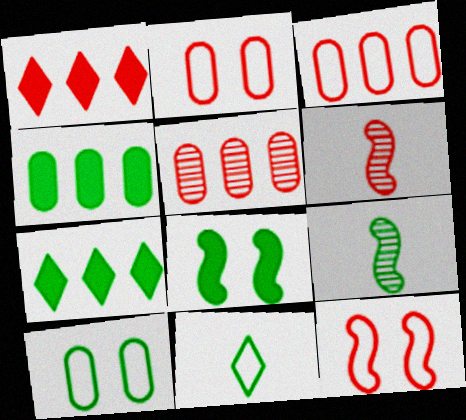[[1, 2, 6], 
[7, 9, 10]]